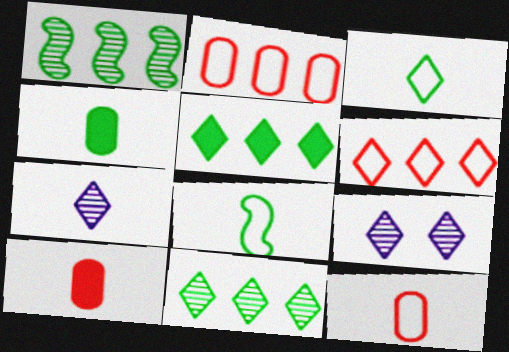[[7, 8, 10]]